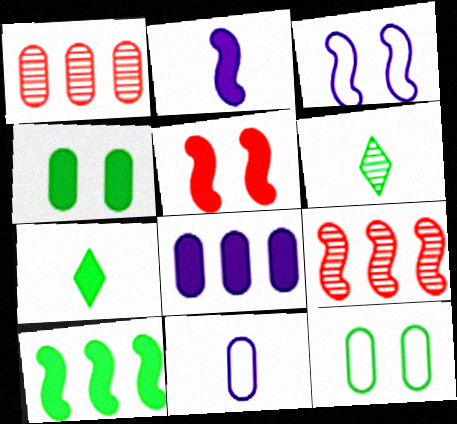[[1, 3, 7], 
[1, 4, 11], 
[2, 5, 10], 
[4, 7, 10], 
[5, 7, 8], 
[6, 10, 12]]